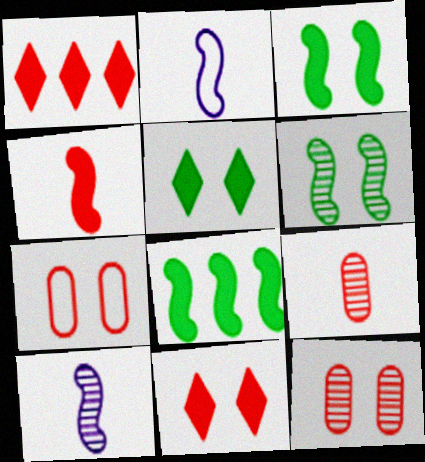[]